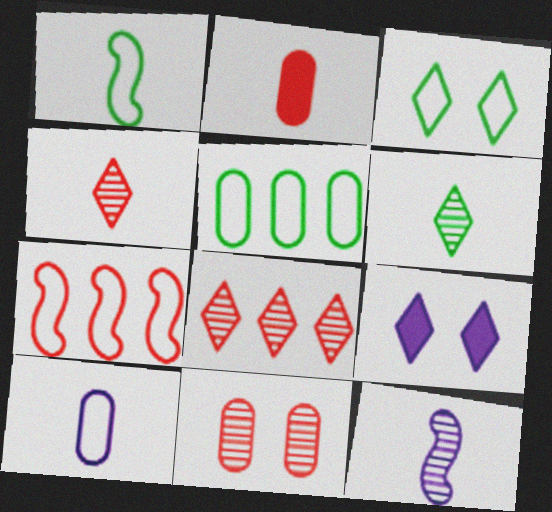[[1, 3, 5], 
[3, 7, 10]]